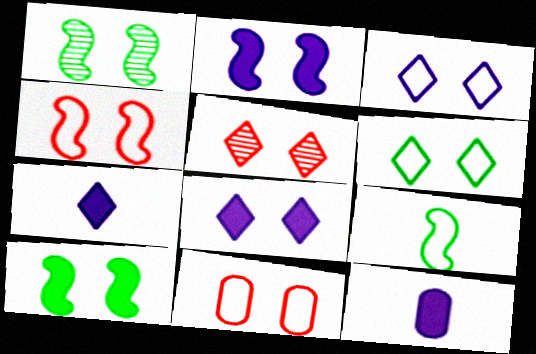[[1, 2, 4], 
[1, 8, 11], 
[5, 6, 8]]